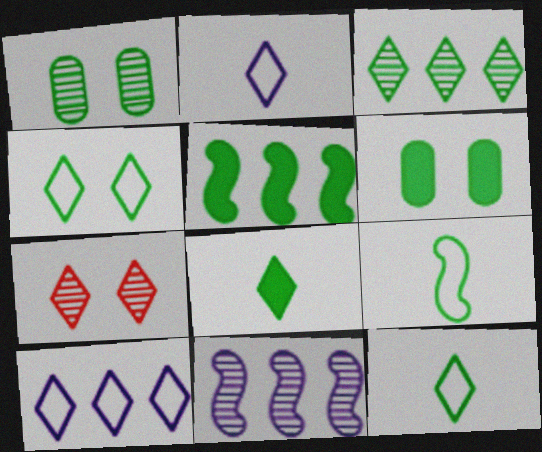[[1, 5, 12], 
[3, 4, 8], 
[3, 6, 9], 
[5, 6, 8], 
[7, 8, 10]]